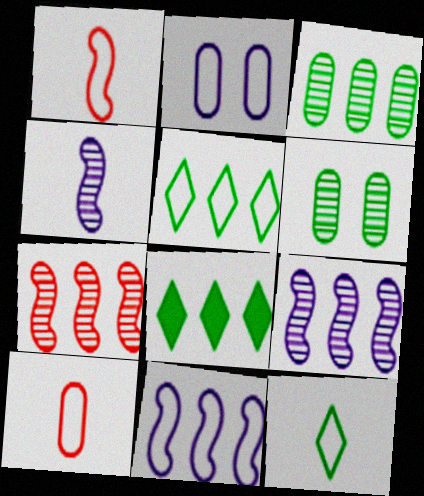[[1, 2, 5]]